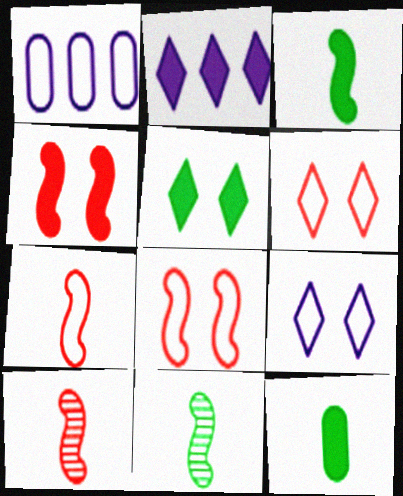[[1, 5, 10], 
[2, 4, 12]]